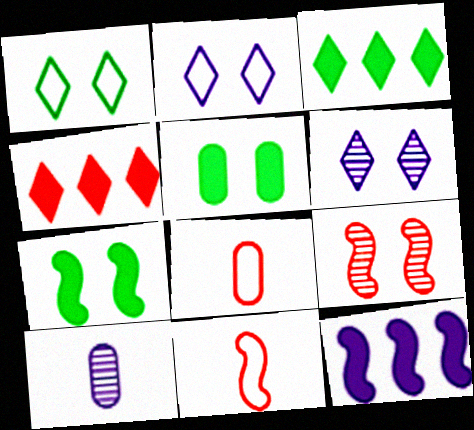[[2, 5, 9], 
[2, 10, 12], 
[4, 8, 9]]